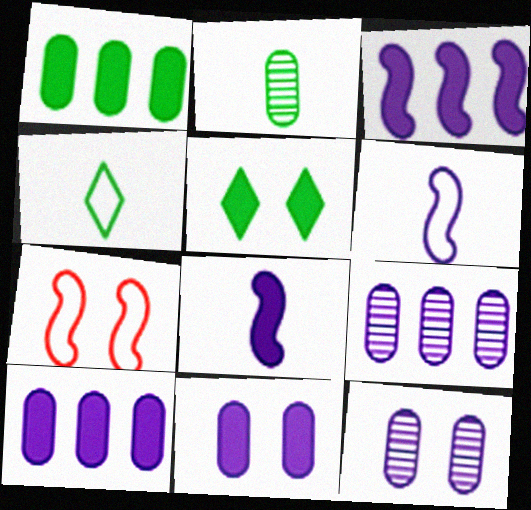[[5, 7, 12]]